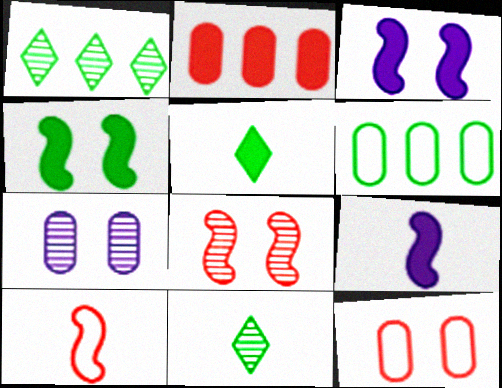[[1, 9, 12], 
[2, 3, 5], 
[4, 6, 11]]